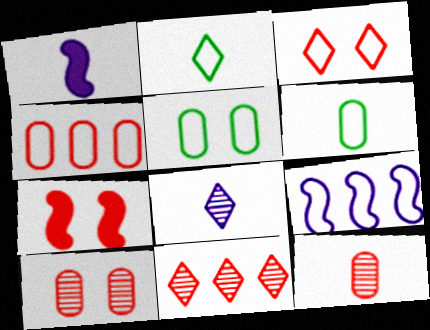[[1, 2, 12], 
[1, 5, 11], 
[3, 6, 9], 
[3, 7, 10]]